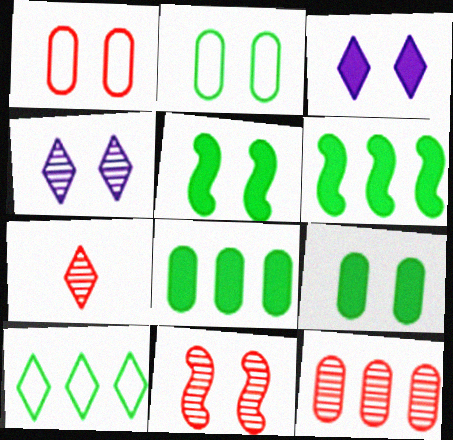[[1, 4, 5], 
[2, 3, 11], 
[3, 7, 10], 
[7, 11, 12]]